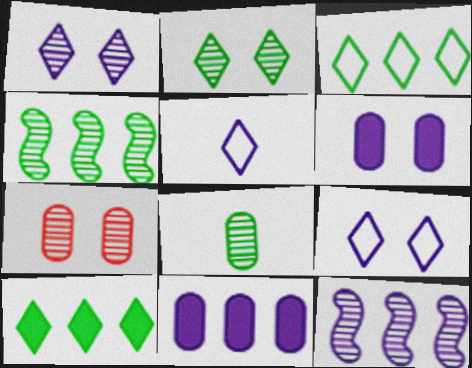[[2, 4, 8], 
[5, 6, 12]]